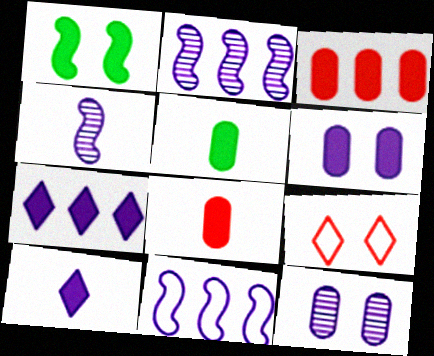[[1, 3, 10], 
[1, 7, 8], 
[1, 9, 12], 
[2, 5, 9], 
[3, 5, 6], 
[10, 11, 12]]